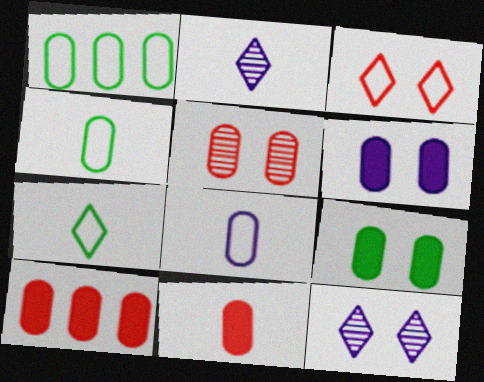[]